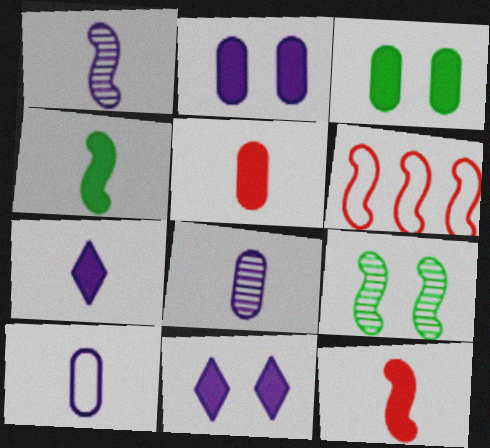[[1, 7, 10], 
[4, 5, 7]]